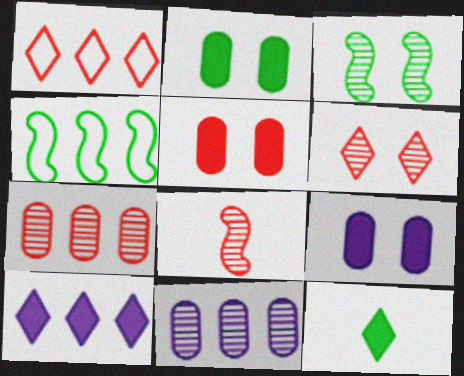[[1, 5, 8], 
[2, 5, 9], 
[4, 7, 10], 
[6, 7, 8]]